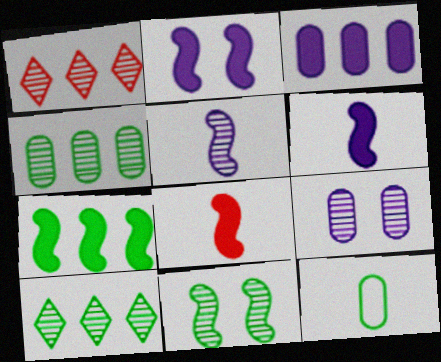[[1, 2, 12], 
[2, 7, 8]]